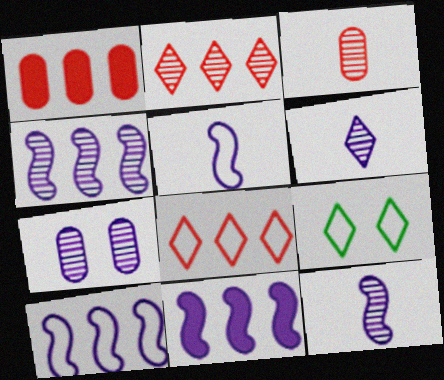[[1, 9, 12], 
[3, 9, 11], 
[4, 6, 7], 
[4, 10, 11]]